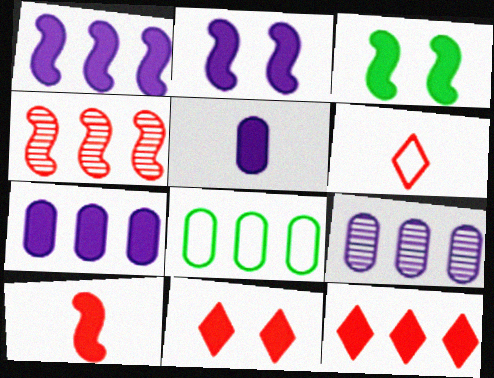[[1, 3, 10], 
[3, 5, 12], 
[3, 6, 9]]